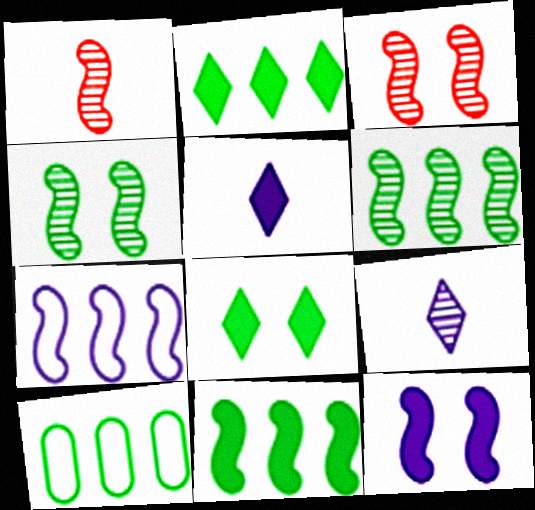[[2, 6, 10], 
[3, 5, 10]]